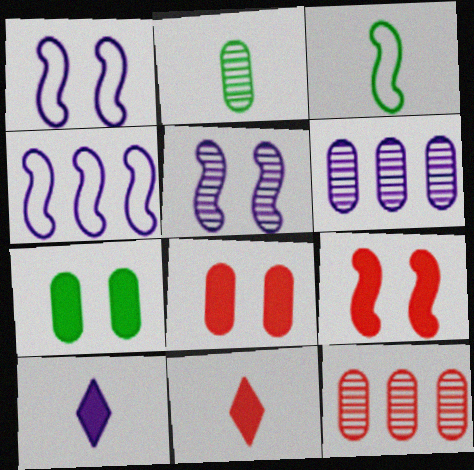[[1, 6, 10]]